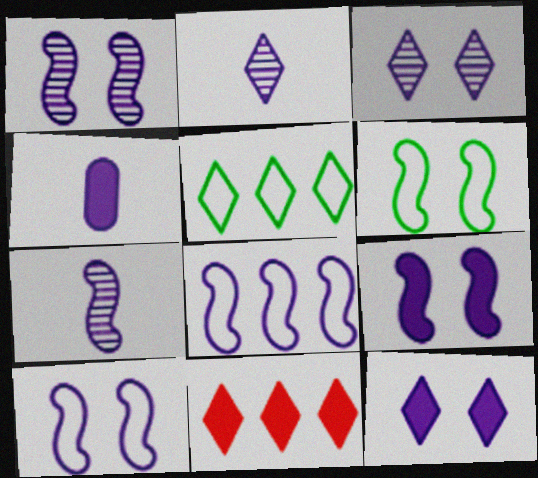[[1, 9, 10], 
[3, 4, 8], 
[7, 8, 9]]